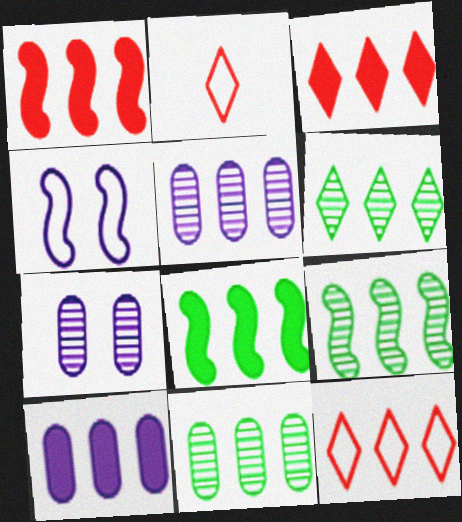[[2, 7, 8], 
[3, 8, 10], 
[5, 8, 12], 
[6, 9, 11], 
[9, 10, 12]]